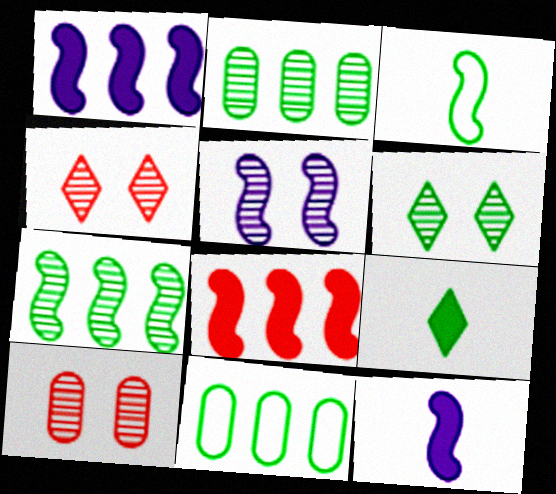[[3, 5, 8], 
[4, 11, 12], 
[5, 6, 10]]